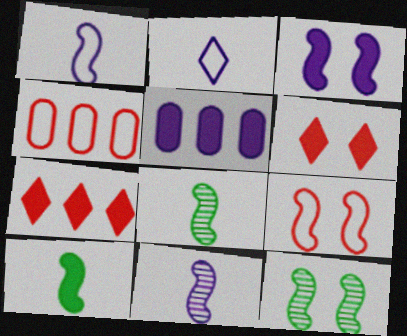[[3, 9, 12], 
[5, 6, 10]]